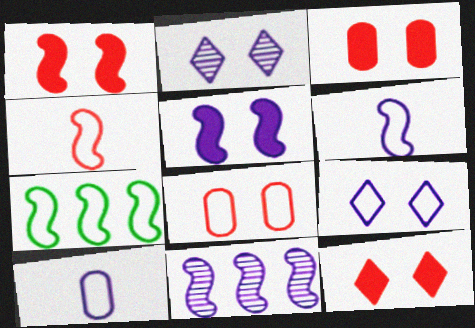[[1, 3, 12], 
[5, 6, 11]]